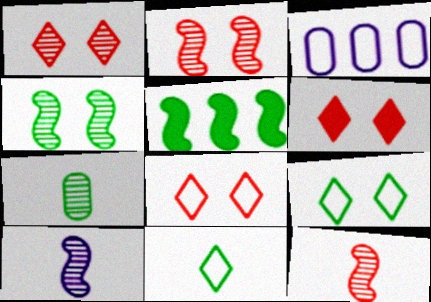[[1, 6, 8], 
[5, 7, 9]]